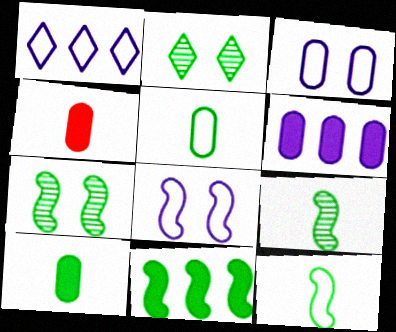[[1, 4, 7], 
[2, 5, 11], 
[7, 11, 12]]